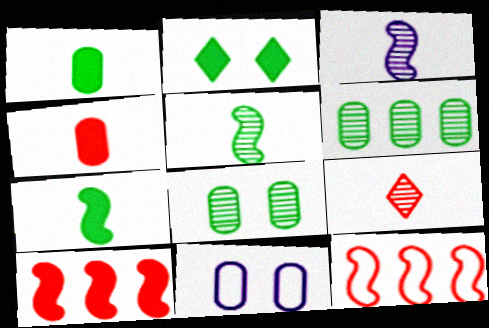[[4, 6, 11]]